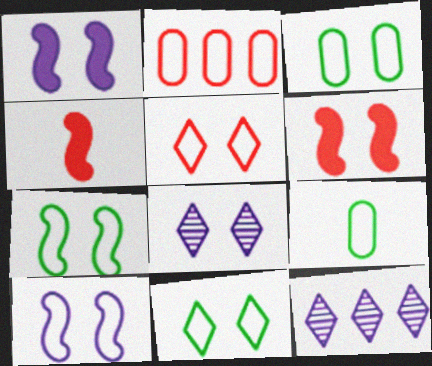[[3, 4, 12], 
[3, 5, 10], 
[3, 6, 8], 
[3, 7, 11], 
[6, 9, 12]]